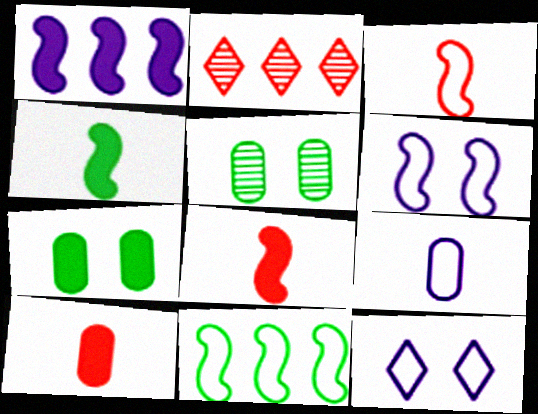[[3, 6, 11]]